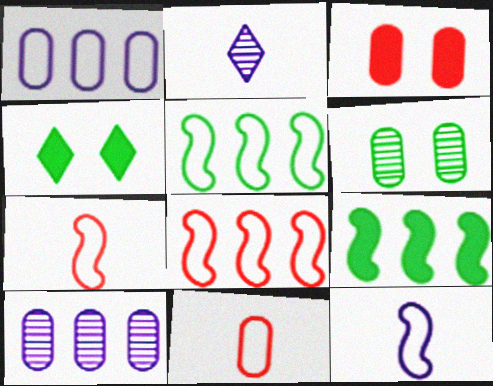[[2, 3, 5], 
[4, 7, 10]]